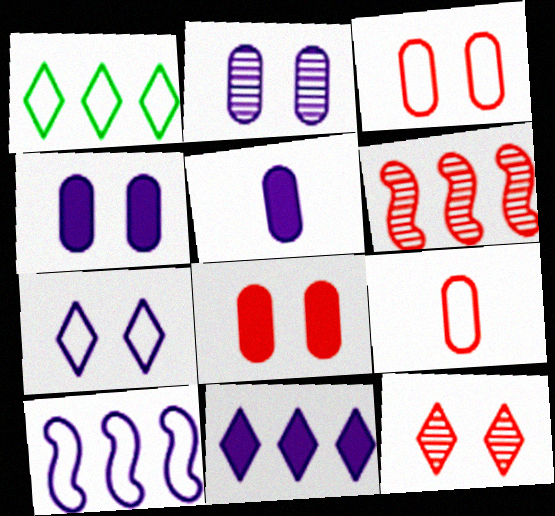[]